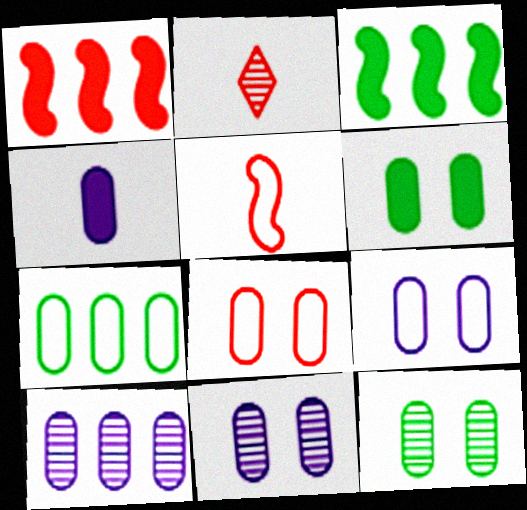[[1, 2, 8], 
[2, 3, 9], 
[4, 9, 10], 
[6, 8, 11]]